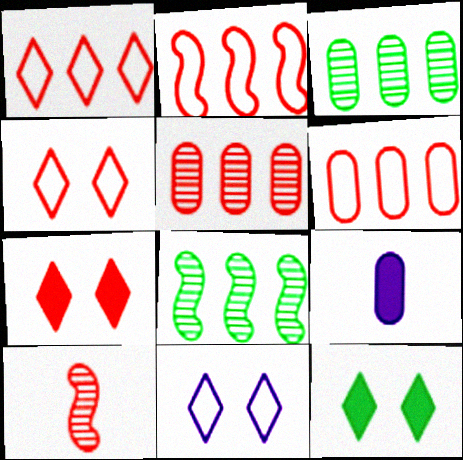[[1, 2, 6], 
[4, 8, 9], 
[6, 7, 10]]